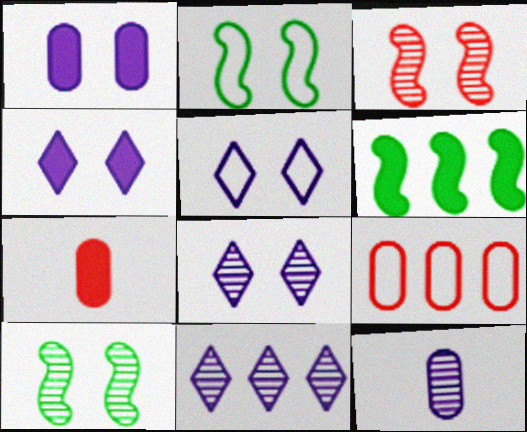[[2, 7, 11], 
[4, 5, 8], 
[4, 6, 7], 
[6, 9, 11]]